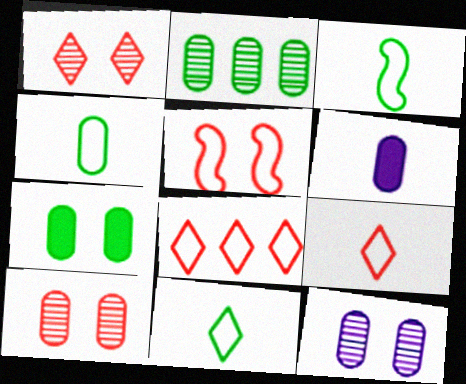[[2, 4, 7], 
[3, 4, 11]]